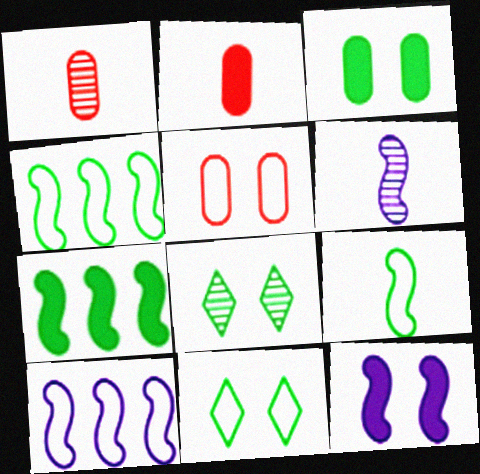[[2, 8, 10], 
[5, 8, 12], 
[6, 10, 12]]